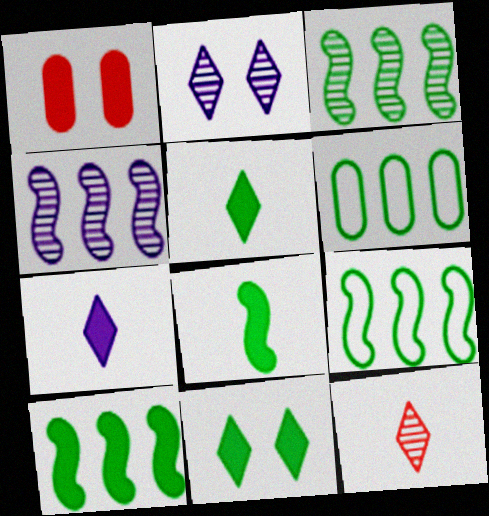[[1, 7, 10], 
[3, 9, 10]]